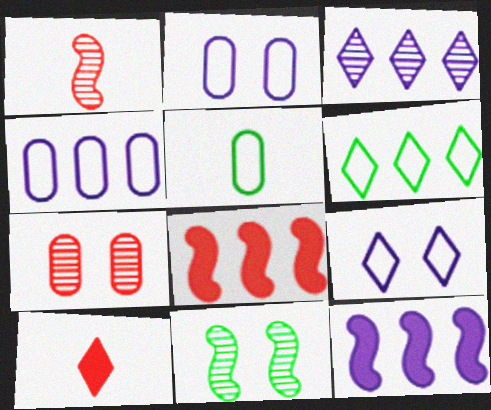[[3, 4, 12], 
[4, 10, 11]]